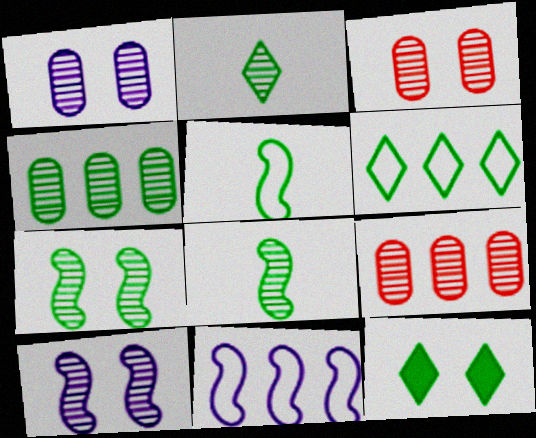[[2, 4, 7], 
[2, 6, 12], 
[2, 9, 10], 
[4, 5, 12]]